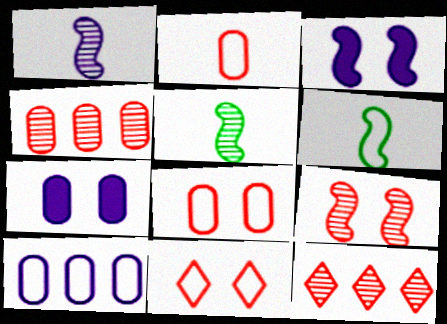[[6, 7, 12], 
[6, 10, 11]]